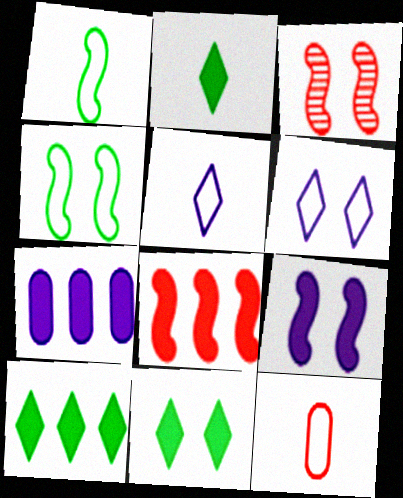[[1, 5, 12], 
[2, 10, 11], 
[3, 4, 9], 
[7, 8, 10]]